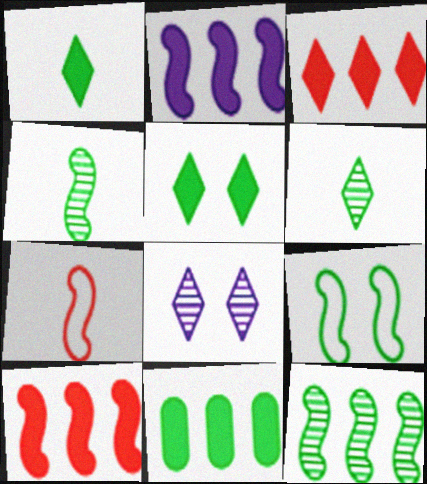[[2, 3, 11], 
[6, 9, 11], 
[7, 8, 11]]